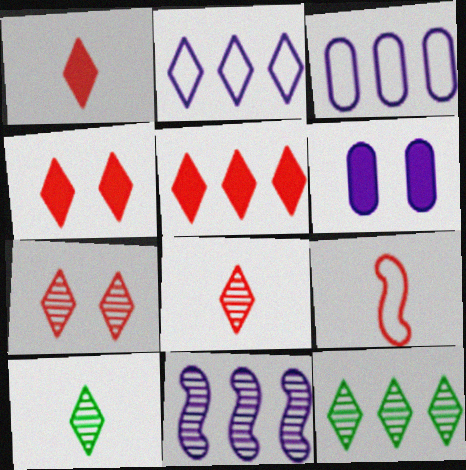[[1, 4, 5], 
[2, 4, 10], 
[2, 5, 12], 
[6, 9, 12]]